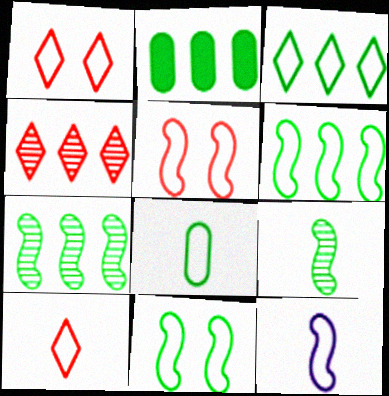[[2, 3, 7], 
[3, 8, 11], 
[5, 6, 12], 
[8, 10, 12]]